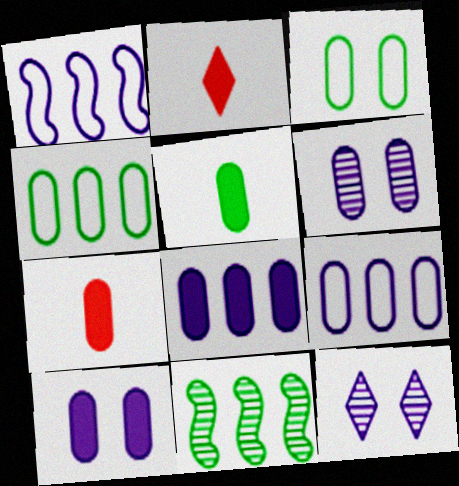[[4, 6, 7]]